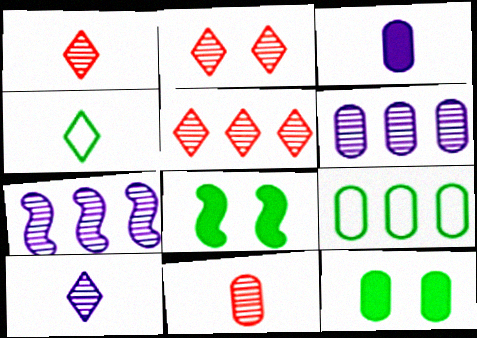[[1, 2, 5]]